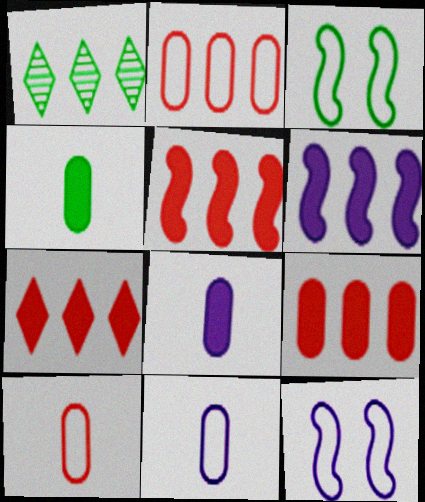[[1, 2, 6], 
[1, 3, 4], 
[5, 7, 9]]